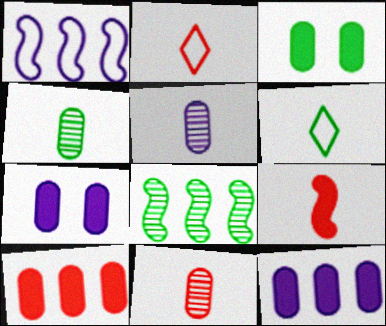[[2, 7, 8], 
[2, 9, 11], 
[3, 6, 8], 
[4, 5, 11], 
[5, 6, 9]]